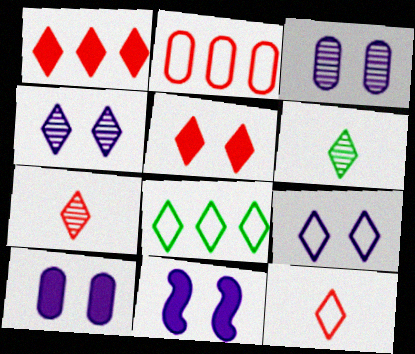[[1, 6, 9], 
[2, 6, 11], 
[3, 9, 11], 
[8, 9, 12]]